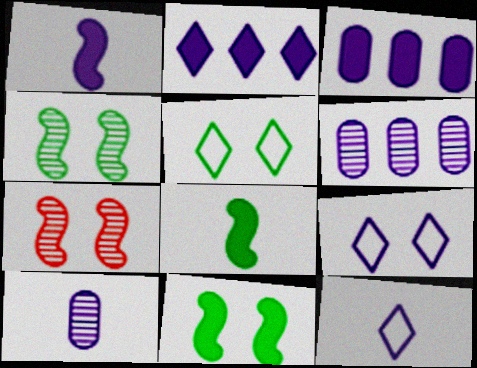[[1, 6, 9], 
[1, 10, 12]]